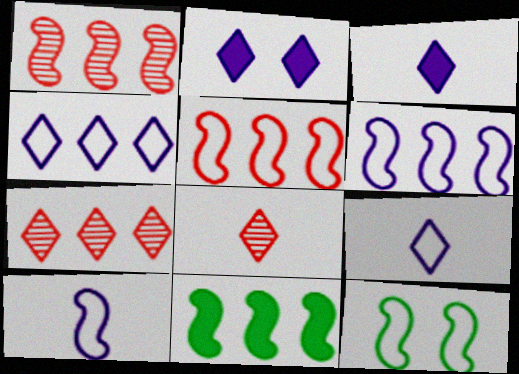[[1, 6, 11], 
[5, 10, 12]]